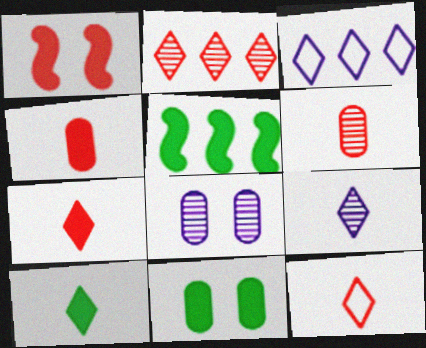[[5, 8, 12], 
[5, 10, 11], 
[9, 10, 12]]